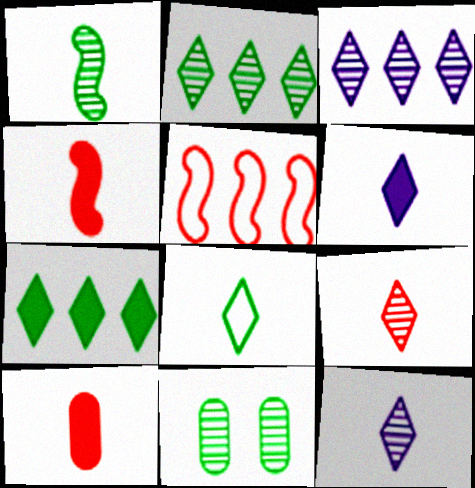[[1, 2, 11], 
[5, 6, 11], 
[6, 8, 9]]